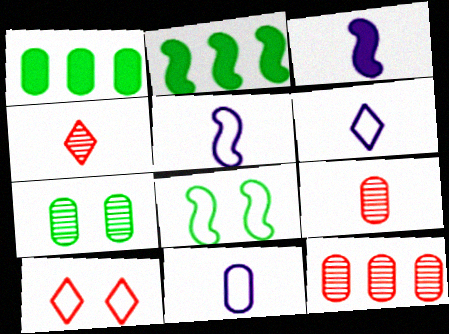[[5, 6, 11]]